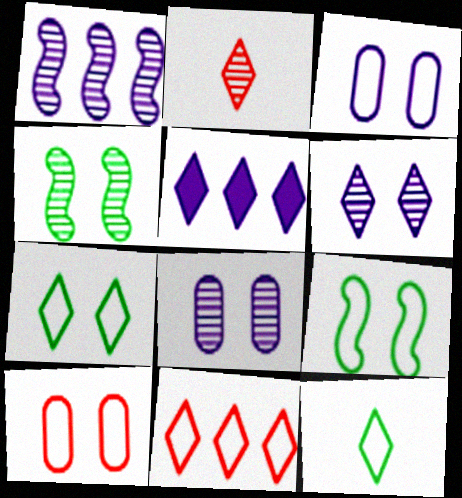[[2, 5, 7]]